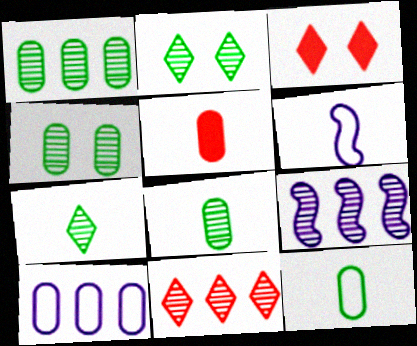[[1, 3, 6], 
[1, 4, 8], 
[1, 9, 11], 
[3, 9, 12], 
[4, 5, 10], 
[5, 6, 7]]